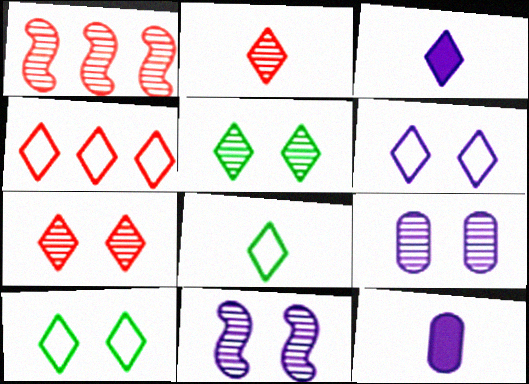[[1, 10, 12], 
[2, 3, 8], 
[3, 4, 5], 
[4, 6, 8]]